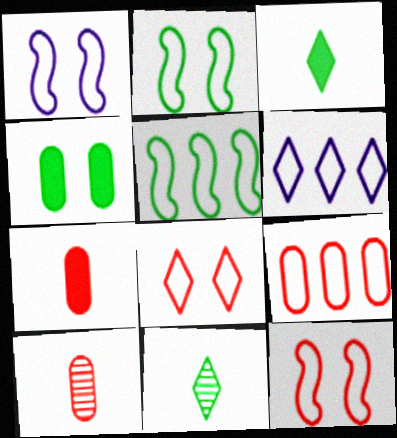[[1, 2, 12], 
[4, 5, 11], 
[5, 6, 9]]